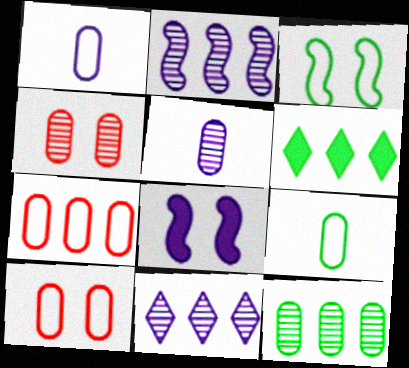[[1, 8, 11], 
[2, 6, 7], 
[4, 5, 12]]